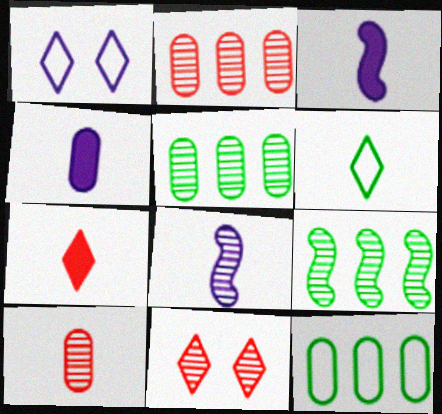[[3, 6, 10], 
[3, 11, 12], 
[5, 8, 11]]